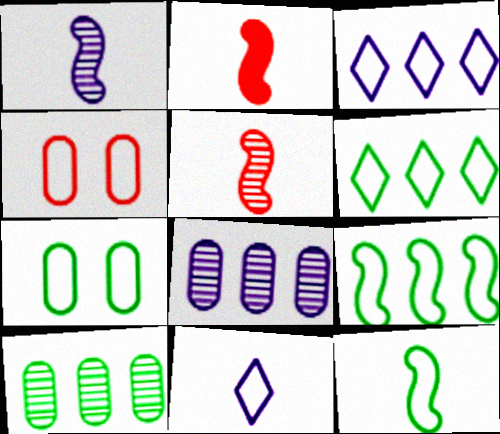[[1, 2, 12], 
[3, 4, 12], 
[4, 9, 11], 
[6, 7, 12]]